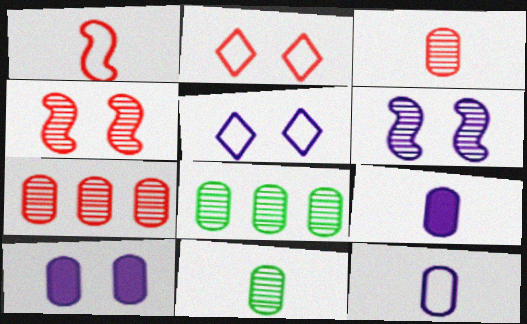[[5, 6, 10]]